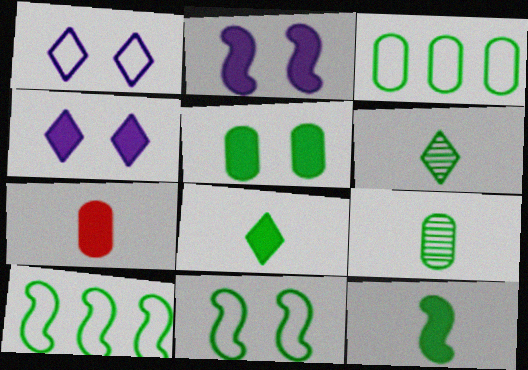[[3, 5, 9], 
[5, 6, 10]]